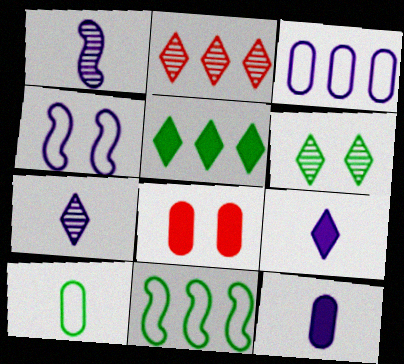[[2, 6, 7], 
[4, 6, 8], 
[7, 8, 11]]